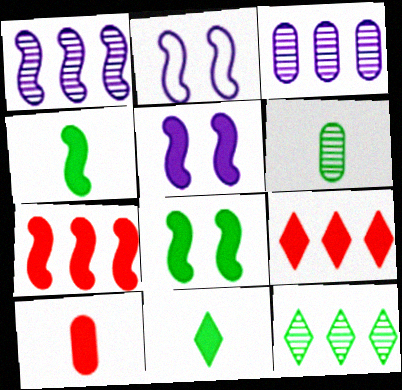[[2, 6, 9], 
[2, 10, 12], 
[4, 5, 7]]